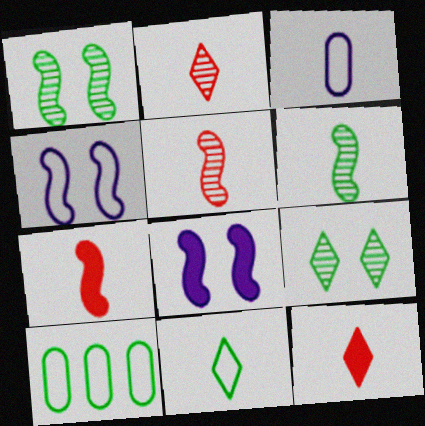[[2, 8, 10], 
[3, 6, 12]]